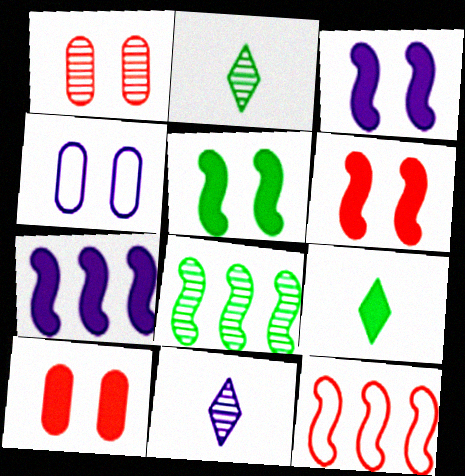[[1, 8, 11], 
[3, 5, 6], 
[4, 7, 11], 
[7, 8, 12], 
[7, 9, 10]]